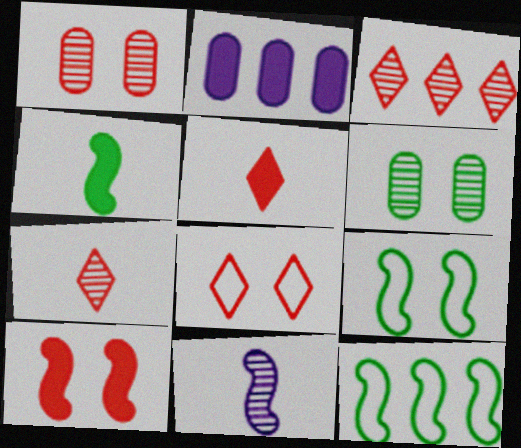[[1, 8, 10], 
[2, 3, 12], 
[2, 7, 9], 
[3, 5, 8], 
[3, 6, 11], 
[10, 11, 12]]